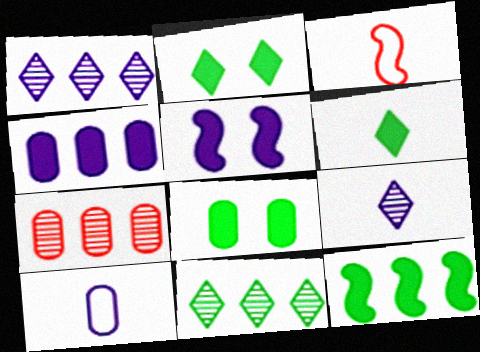[[1, 3, 8], 
[1, 5, 10], 
[6, 8, 12], 
[7, 8, 10]]